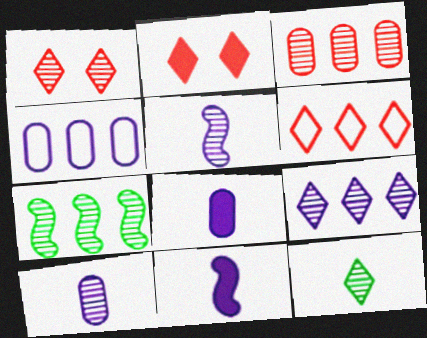[[1, 7, 10], 
[1, 9, 12], 
[3, 7, 9]]